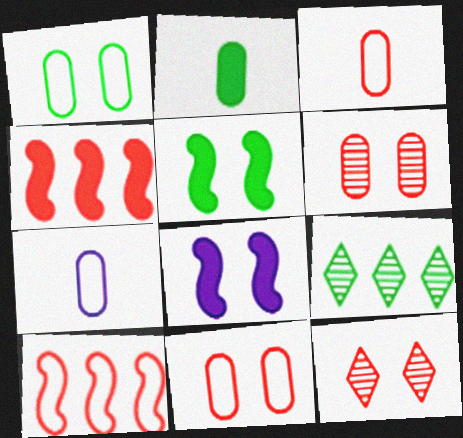[[1, 8, 12], 
[3, 4, 12], 
[3, 8, 9]]